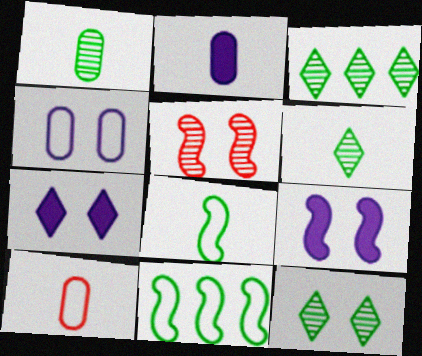[[1, 2, 10], 
[3, 6, 12], 
[3, 9, 10]]